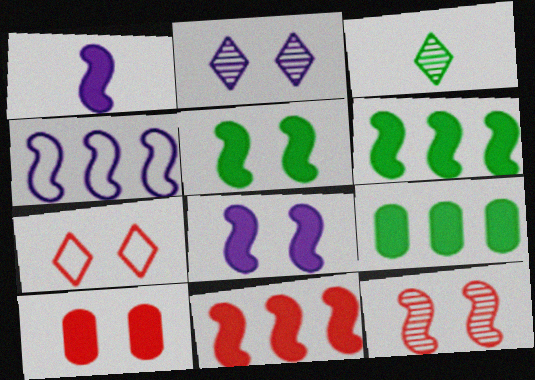[[1, 5, 11], 
[3, 4, 10], 
[7, 10, 12]]